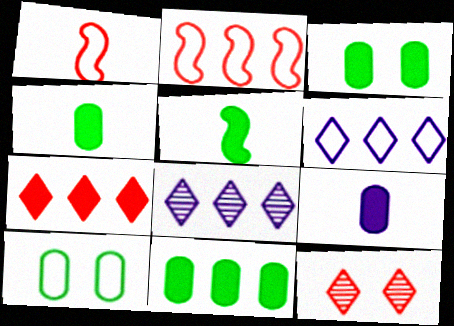[[1, 3, 8], 
[1, 6, 10], 
[2, 8, 11], 
[3, 4, 11]]